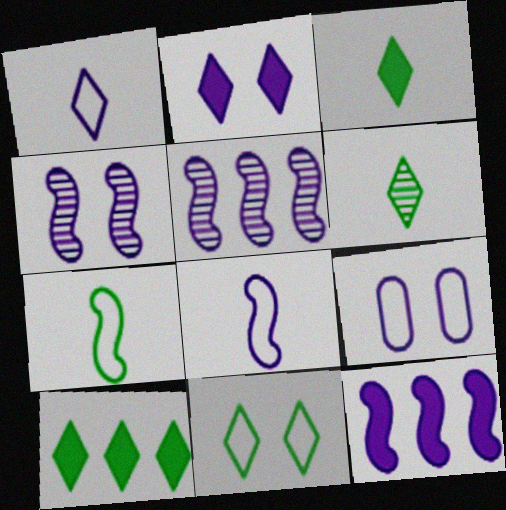[[2, 4, 9], 
[4, 8, 12], 
[6, 10, 11]]